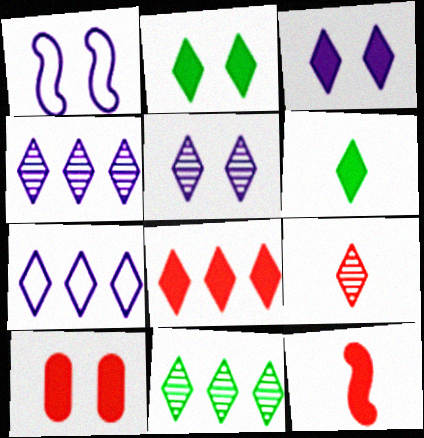[[2, 7, 9], 
[3, 6, 8], 
[5, 9, 11], 
[7, 8, 11], 
[8, 10, 12]]